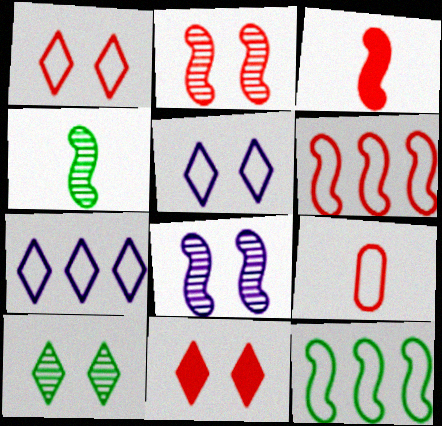[[1, 6, 9], 
[2, 3, 6], 
[3, 8, 12], 
[5, 9, 12], 
[5, 10, 11]]